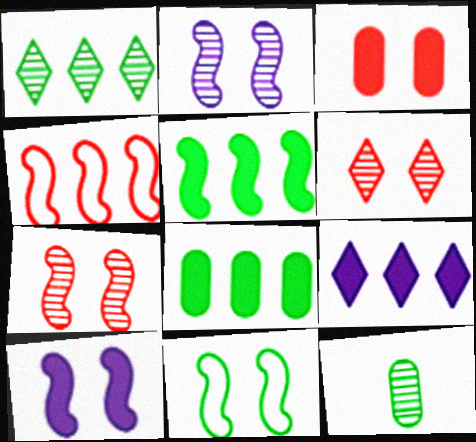[[7, 10, 11]]